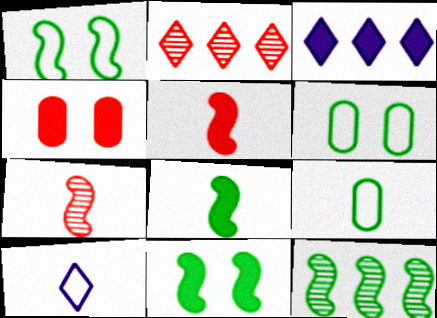[[1, 8, 12], 
[3, 4, 8], 
[3, 6, 7], 
[4, 10, 12]]